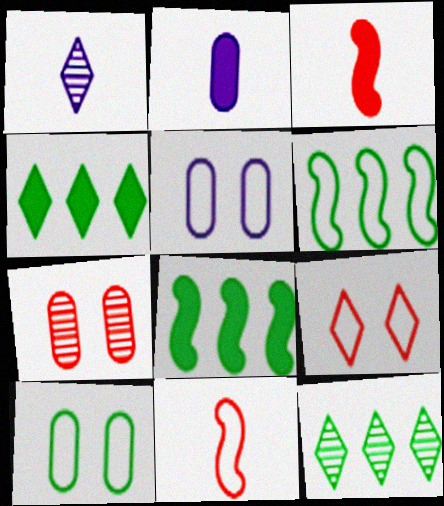[[1, 4, 9], 
[3, 5, 12]]